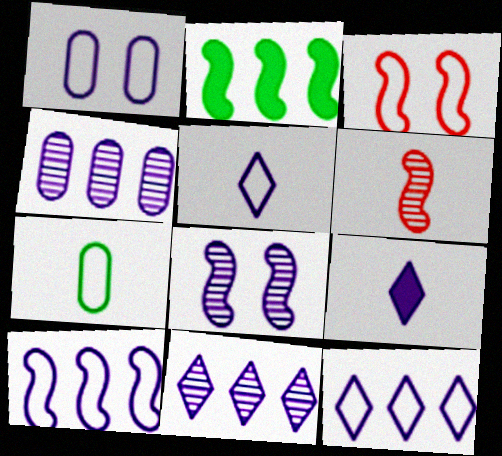[[1, 5, 10], 
[3, 7, 12], 
[6, 7, 9]]